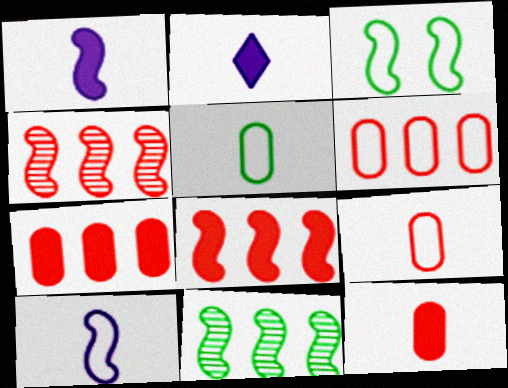[[1, 3, 4]]